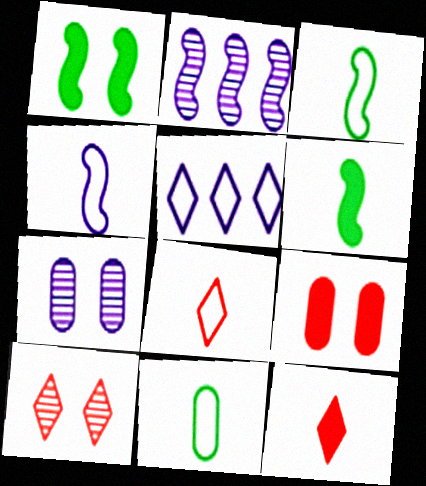[[4, 8, 11]]